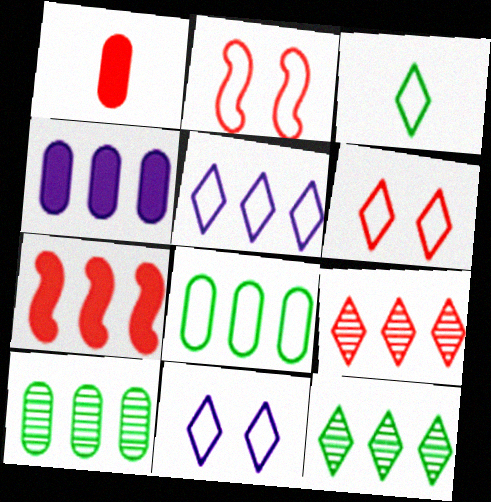[[1, 2, 9], 
[3, 5, 6], 
[5, 7, 10]]